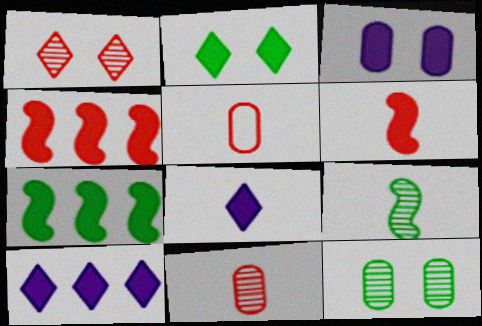[[1, 4, 5], 
[5, 8, 9]]